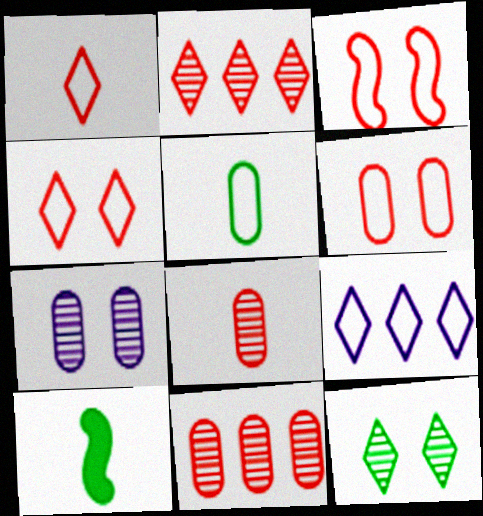[[3, 4, 6], 
[3, 5, 9]]